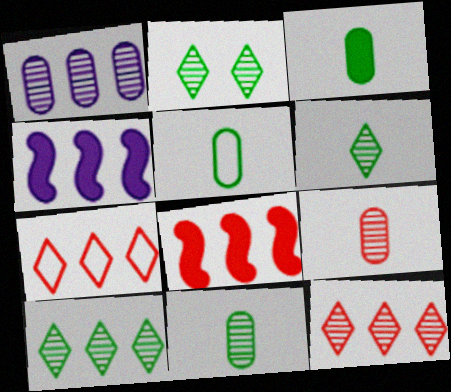[[2, 6, 10], 
[3, 5, 11]]